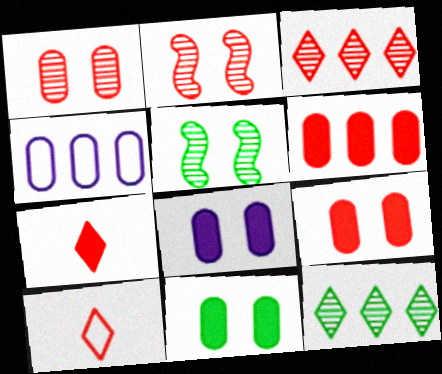[[2, 6, 10], 
[4, 5, 7], 
[8, 9, 11]]